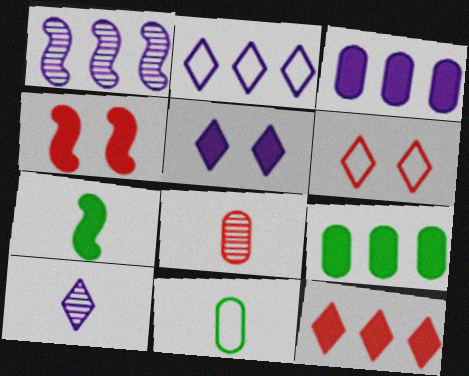[[1, 2, 3], 
[2, 5, 10]]